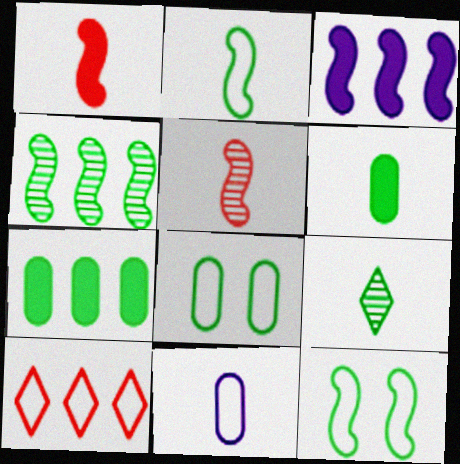[[1, 9, 11], 
[2, 6, 9], 
[3, 5, 12], 
[7, 9, 12], 
[10, 11, 12]]